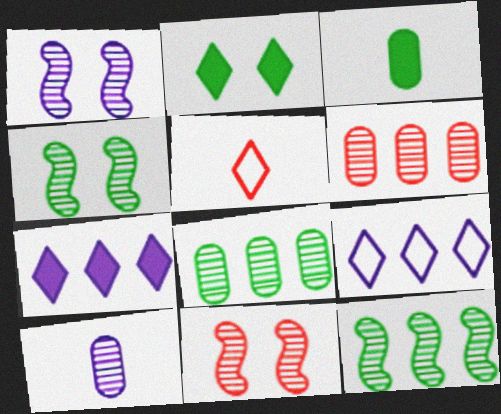[[1, 4, 11], 
[3, 9, 11]]